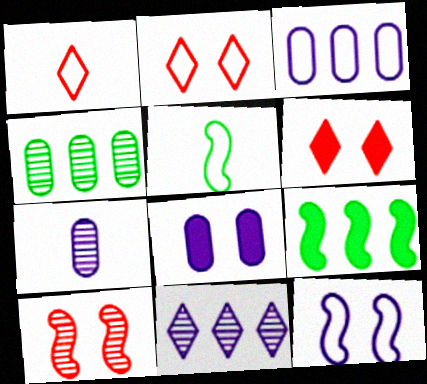[[2, 3, 5], 
[2, 7, 9], 
[3, 7, 8]]